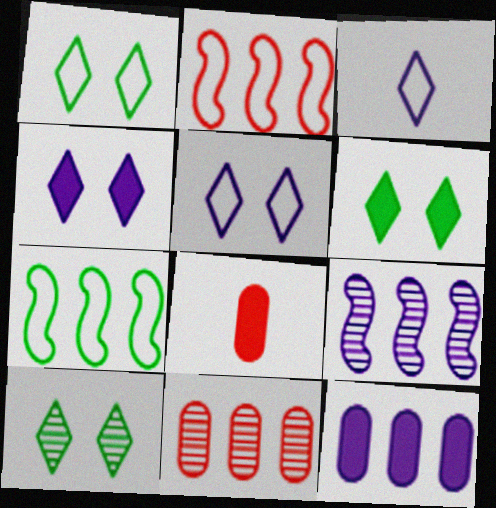[[1, 6, 10], 
[1, 8, 9]]